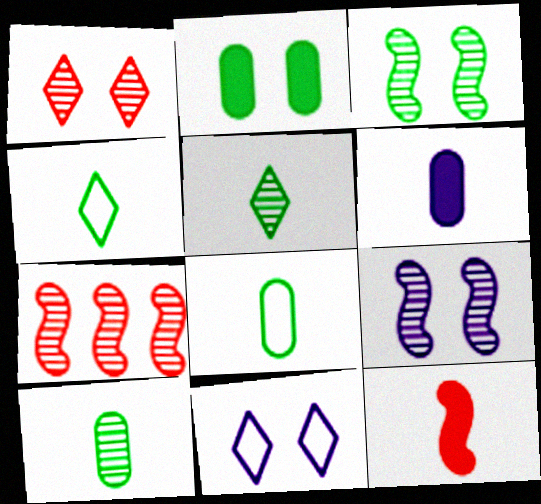[]